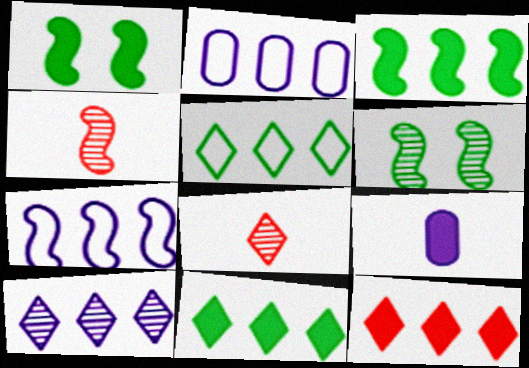[[1, 2, 8], 
[1, 4, 7], 
[1, 9, 12], 
[5, 10, 12]]